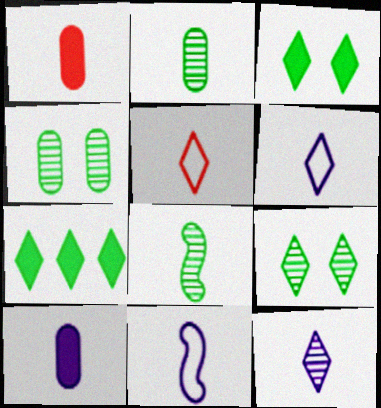[[1, 6, 8], 
[5, 8, 10], 
[10, 11, 12]]